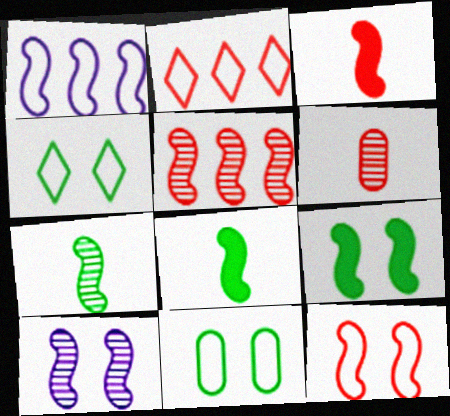[[3, 5, 12], 
[5, 7, 10], 
[9, 10, 12]]